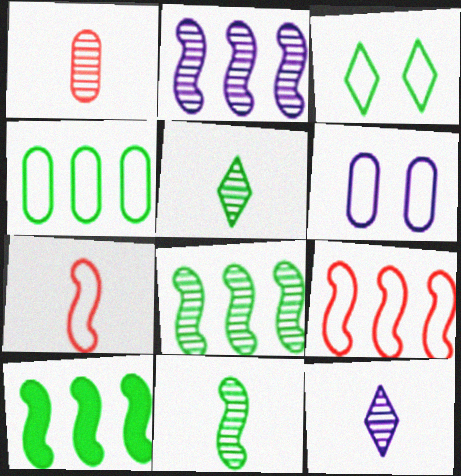[[1, 11, 12], 
[2, 9, 10]]